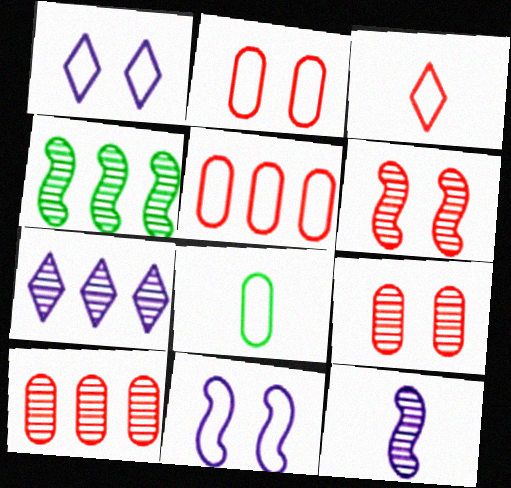[[4, 6, 12], 
[4, 7, 10]]